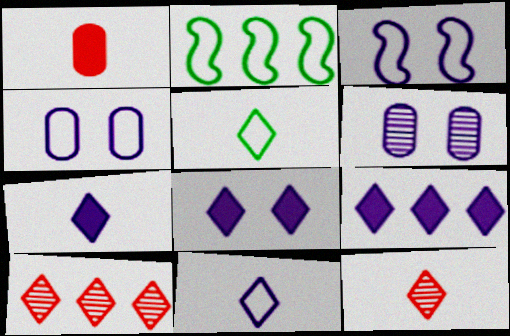[[3, 6, 8], 
[5, 7, 12], 
[5, 8, 10], 
[7, 8, 9]]